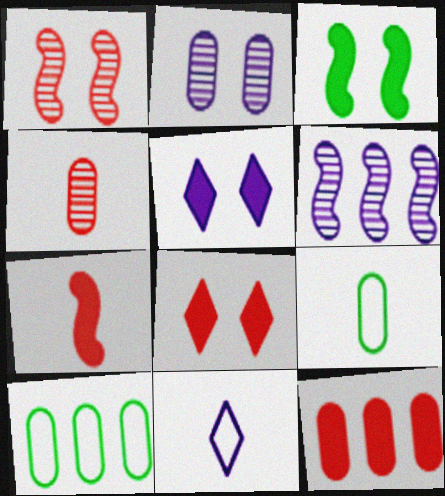[[2, 9, 12], 
[6, 8, 9], 
[7, 8, 12]]